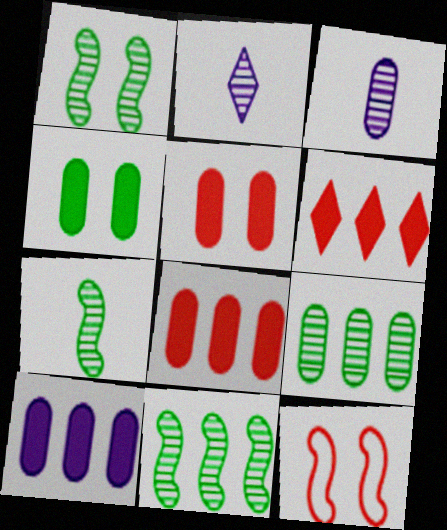[[1, 7, 11]]